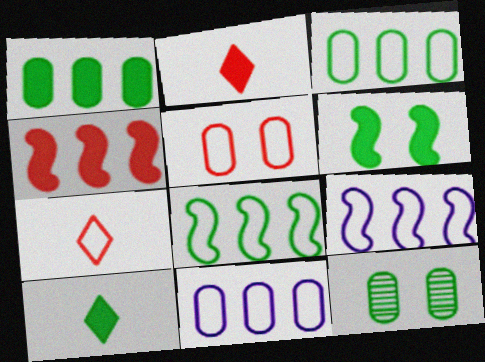[[1, 6, 10], 
[2, 9, 12], 
[8, 10, 12]]